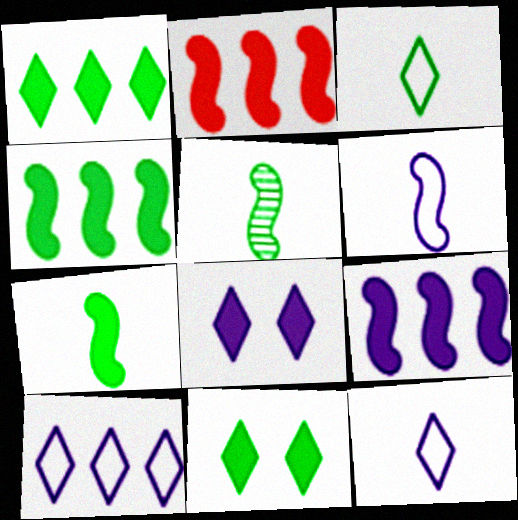[[2, 4, 9]]